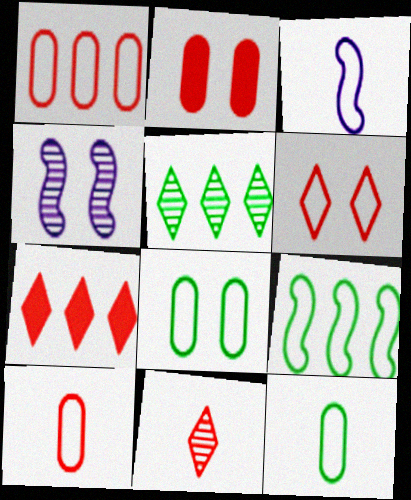[[2, 3, 5], 
[4, 7, 12], 
[6, 7, 11]]